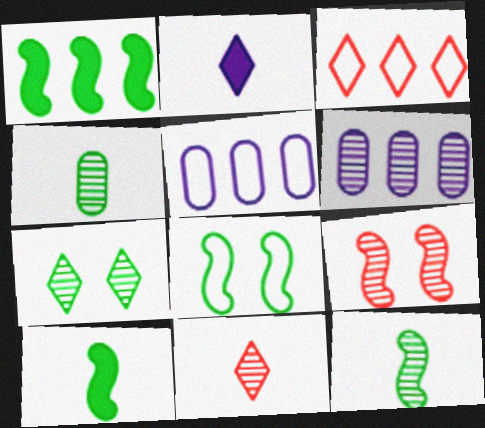[[1, 3, 6], 
[1, 8, 12], 
[2, 3, 7]]